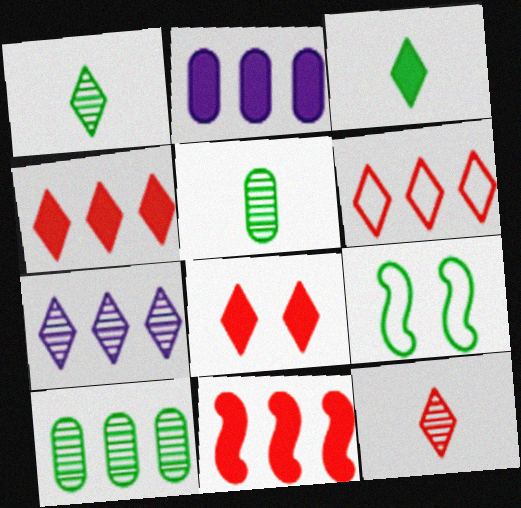[[2, 9, 12], 
[3, 9, 10], 
[6, 8, 12]]